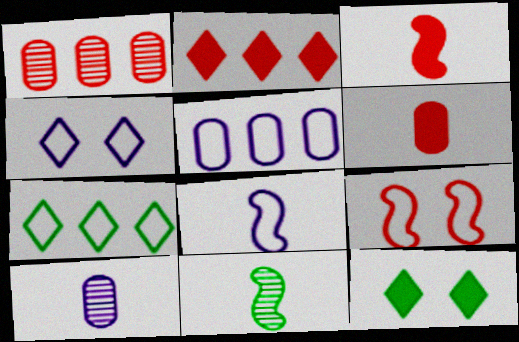[[1, 8, 12], 
[3, 8, 11], 
[4, 5, 8]]